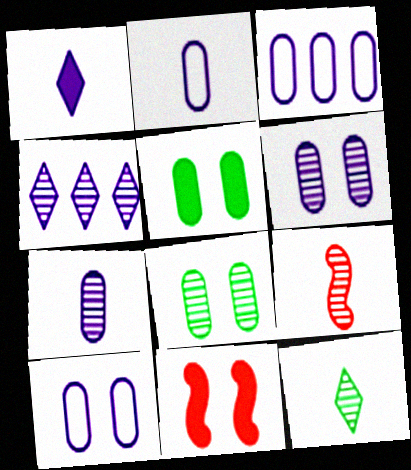[[2, 3, 10], 
[3, 11, 12], 
[4, 8, 9], 
[7, 9, 12]]